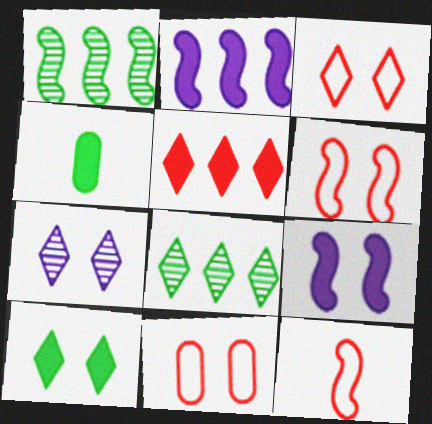[[1, 9, 12], 
[3, 6, 11], 
[3, 7, 10], 
[4, 5, 9]]